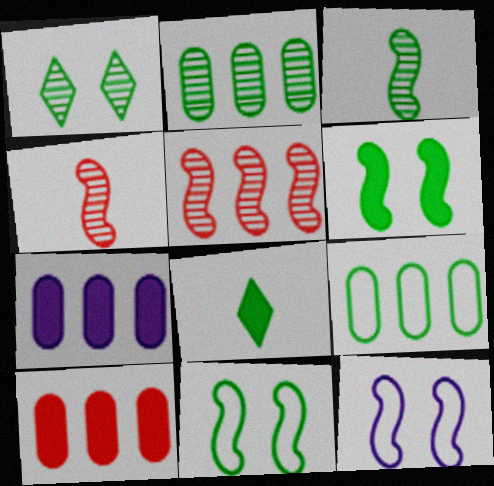[[1, 2, 3], 
[2, 8, 11]]